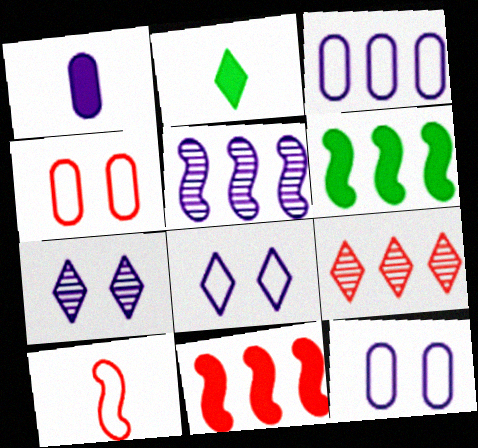[[1, 5, 8], 
[2, 4, 5], 
[2, 8, 9], 
[3, 6, 9]]